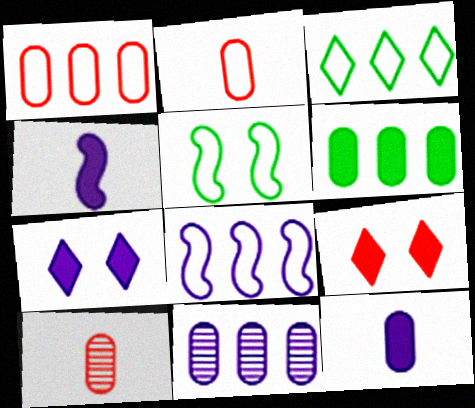[[1, 3, 8], 
[1, 6, 11], 
[4, 6, 9]]